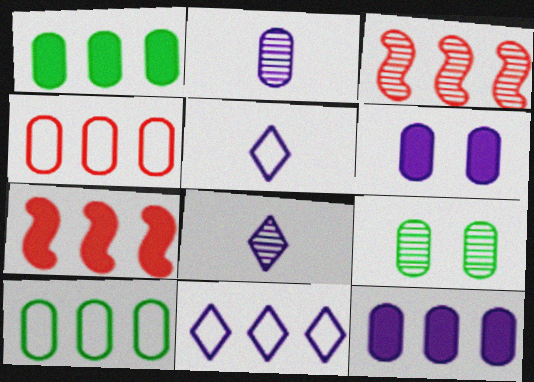[[1, 3, 11], 
[3, 8, 9], 
[5, 7, 9]]